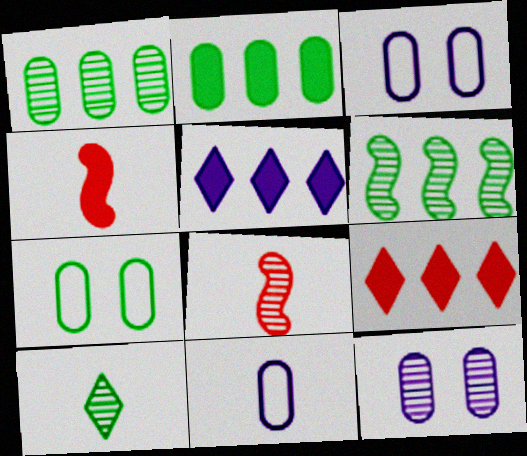[[4, 10, 11], 
[5, 7, 8]]